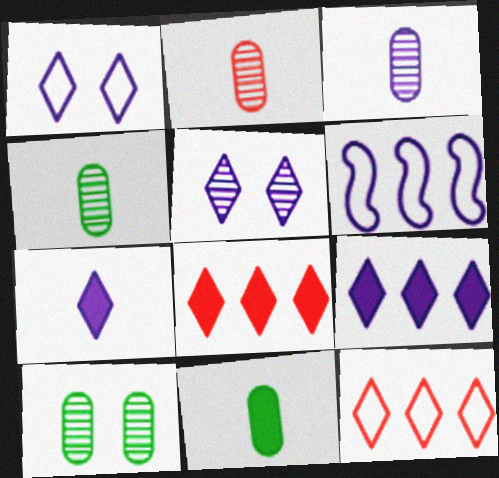[[2, 3, 4]]